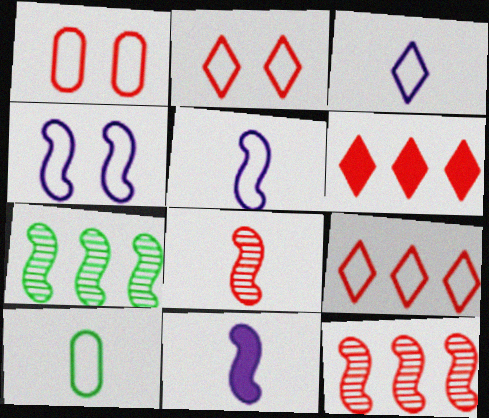[[1, 6, 8], 
[4, 9, 10]]